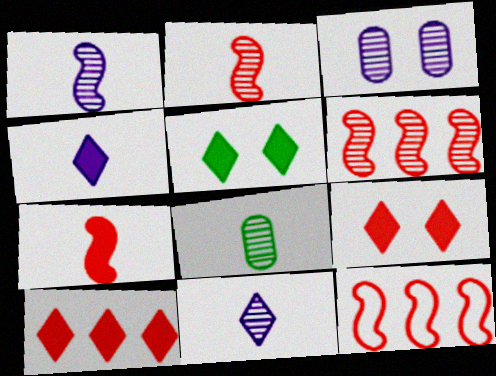[[2, 8, 11], 
[4, 5, 10]]